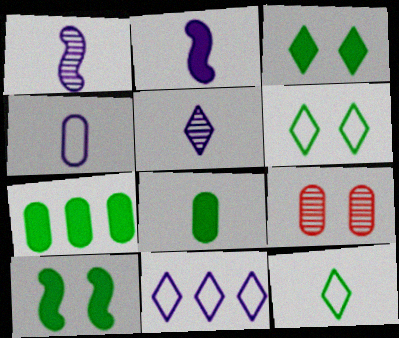[[2, 4, 5], 
[4, 7, 9]]